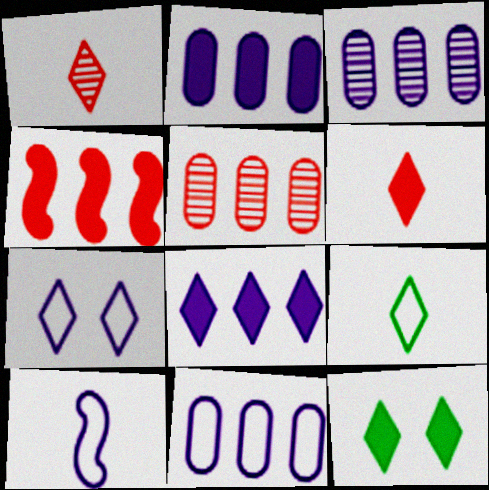[[2, 3, 11], 
[5, 10, 12], 
[6, 8, 12], 
[7, 10, 11]]